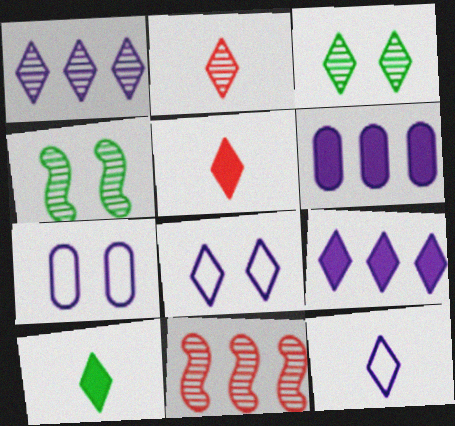[[1, 2, 3], 
[2, 10, 12], 
[7, 10, 11]]